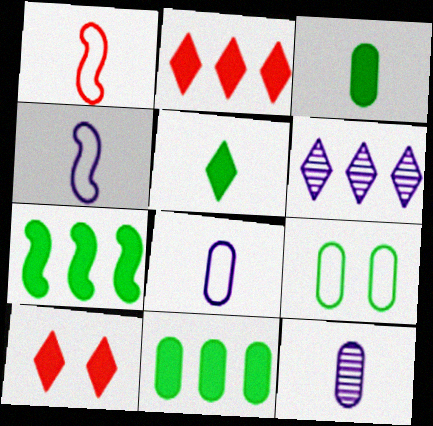[[1, 5, 12]]